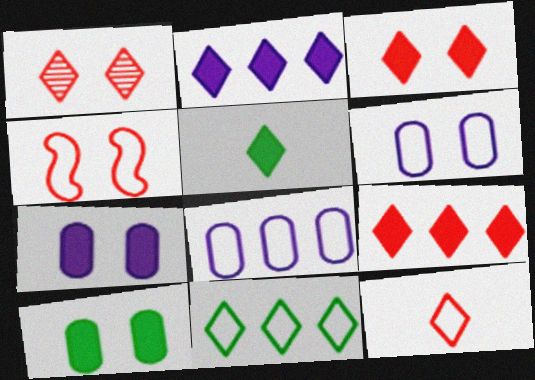[[1, 9, 12], 
[2, 3, 5]]